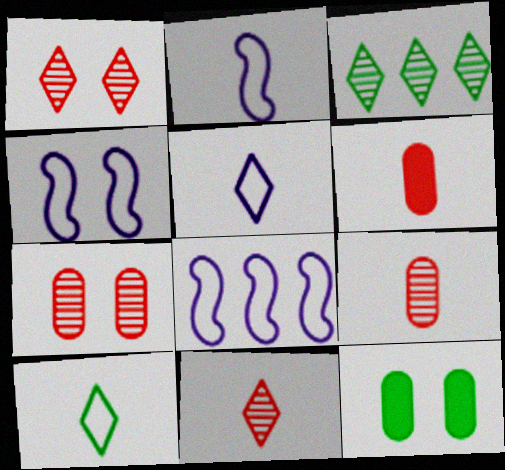[[1, 4, 12], 
[2, 4, 8], 
[3, 4, 6], 
[8, 11, 12]]